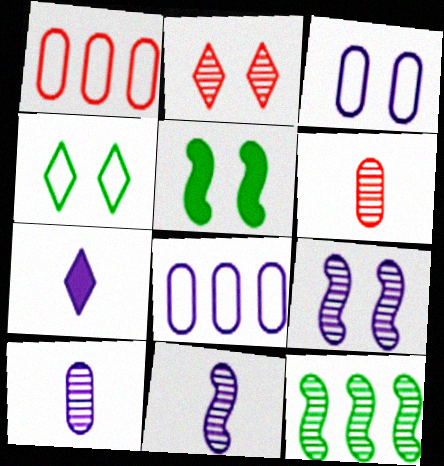[[2, 3, 5], 
[2, 10, 12], 
[7, 8, 9]]